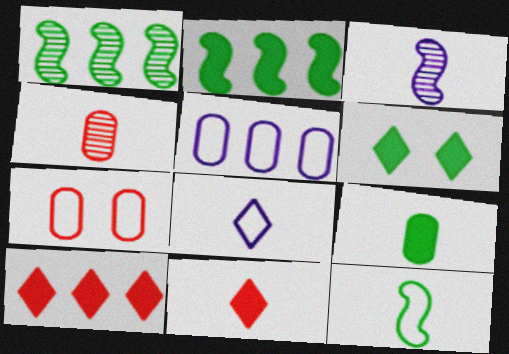[[1, 5, 10], 
[2, 6, 9]]